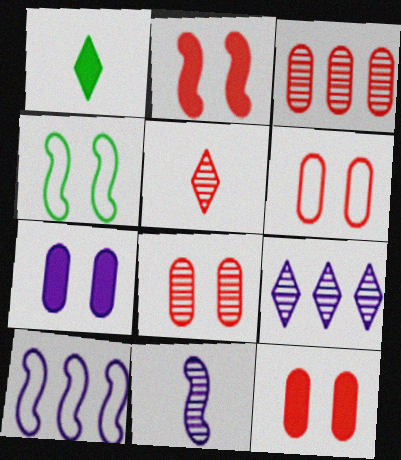[[1, 8, 10], 
[6, 8, 12]]